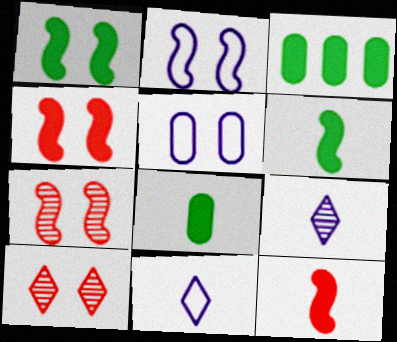[[1, 2, 7], 
[1, 5, 10], 
[3, 7, 11]]